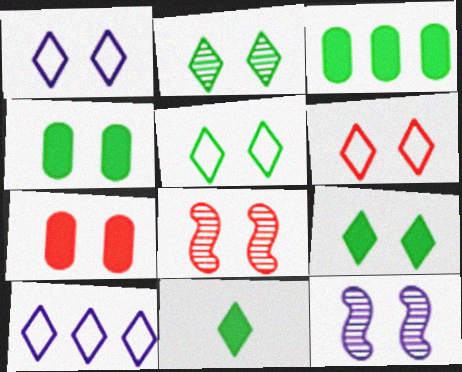[[1, 4, 8], 
[1, 5, 6], 
[2, 5, 9], 
[4, 6, 12], 
[5, 7, 12], 
[6, 7, 8]]